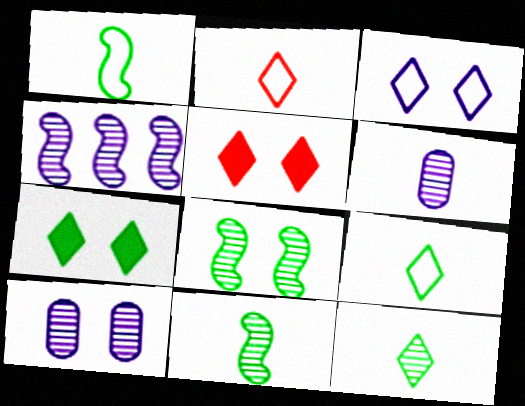[]